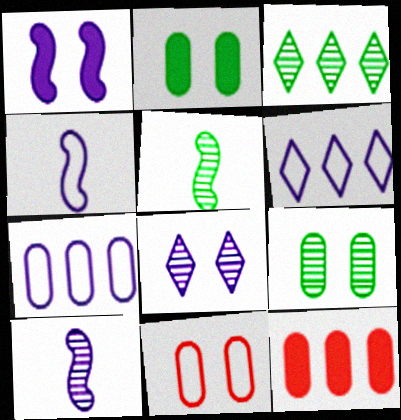[[3, 5, 9]]